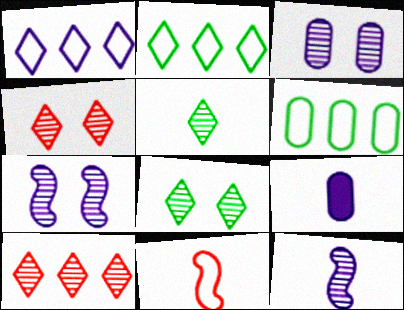[[1, 7, 9], 
[5, 9, 11]]